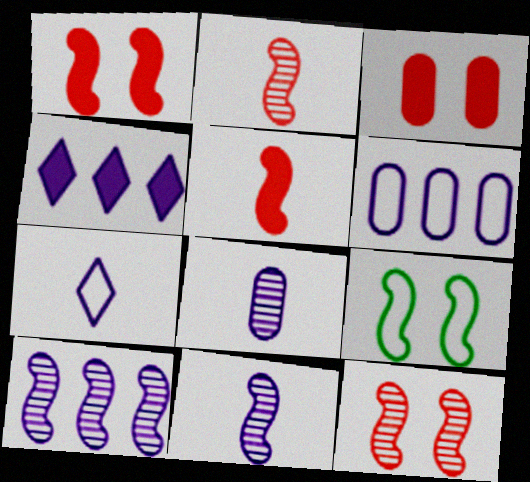[[4, 6, 10], 
[5, 9, 10]]